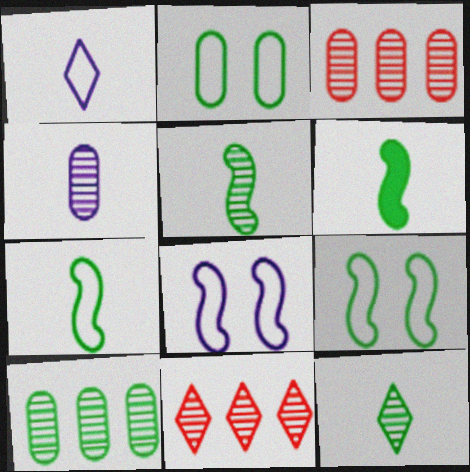[[5, 6, 7]]